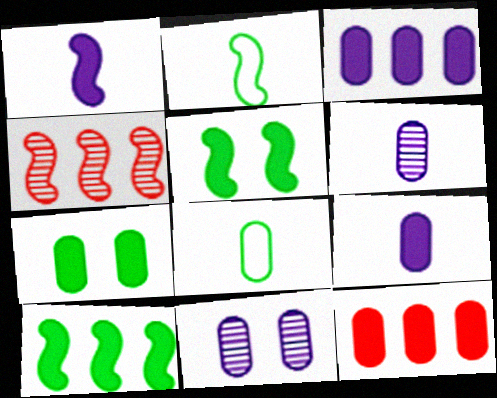[[7, 9, 12], 
[8, 11, 12]]